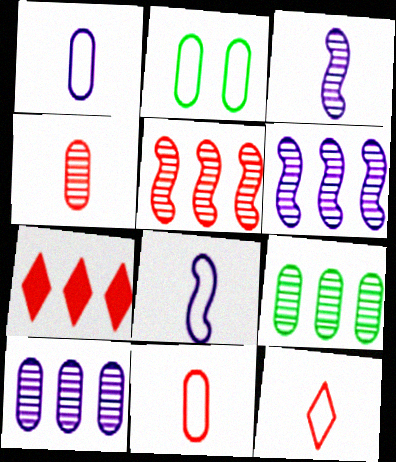[[2, 3, 7]]